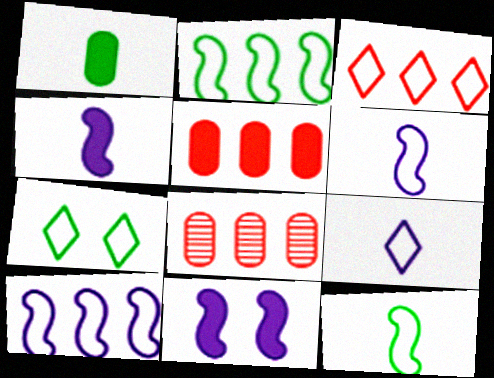[[3, 7, 9], 
[4, 7, 8]]